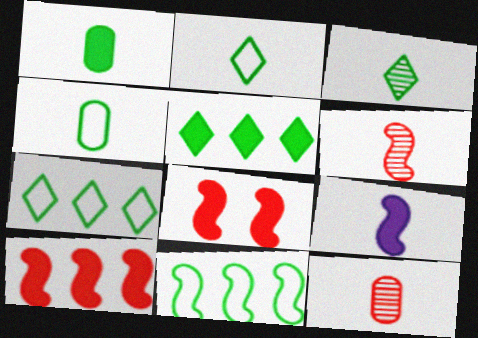[[2, 9, 12]]